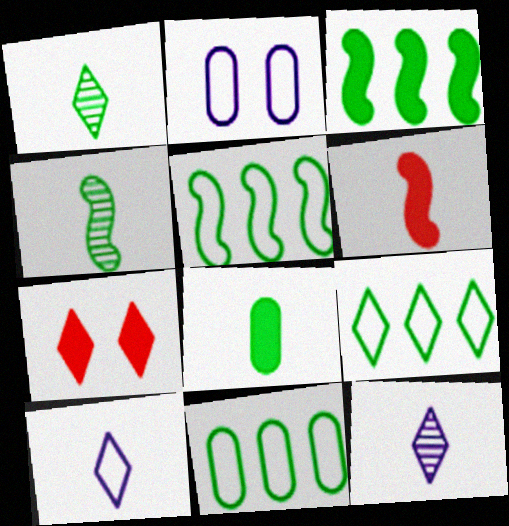[[5, 9, 11], 
[7, 9, 12]]